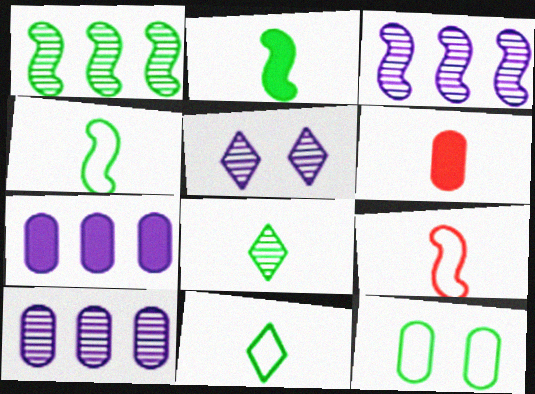[[6, 10, 12]]